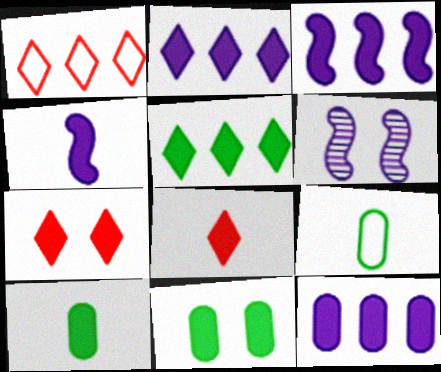[[1, 6, 10], 
[2, 3, 12], 
[3, 7, 10], 
[3, 8, 11], 
[4, 8, 10]]